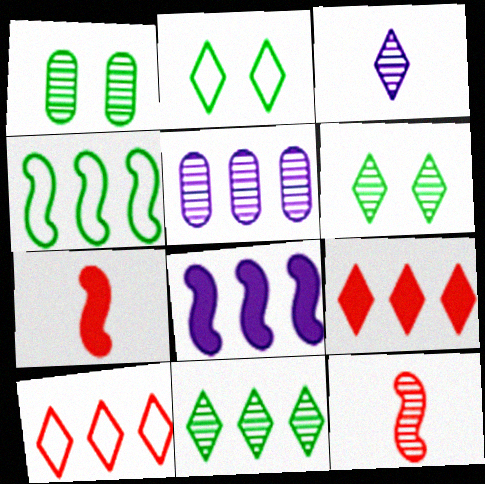[[2, 3, 9], 
[2, 5, 7], 
[4, 5, 9], 
[5, 6, 12]]